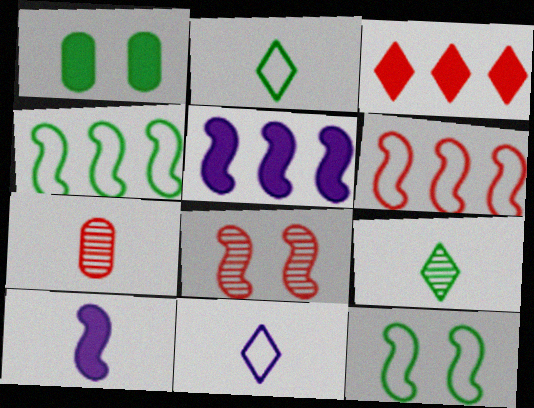[[1, 3, 10], 
[1, 4, 9], 
[2, 7, 10], 
[4, 8, 10]]